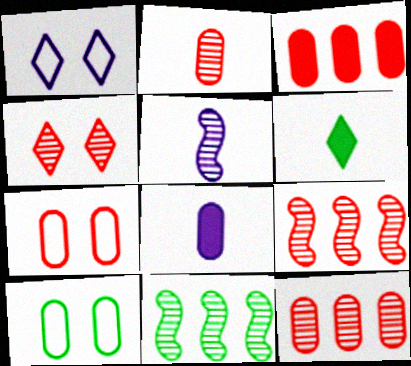[[2, 3, 7], 
[2, 4, 9], 
[6, 10, 11], 
[8, 10, 12]]